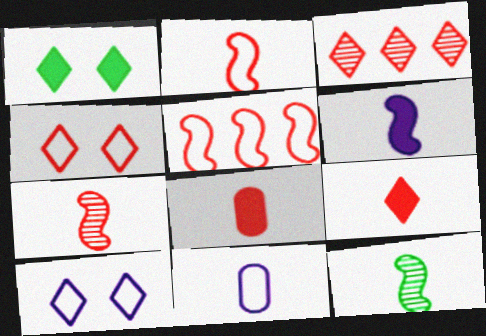[[2, 6, 12], 
[3, 4, 9], 
[9, 11, 12]]